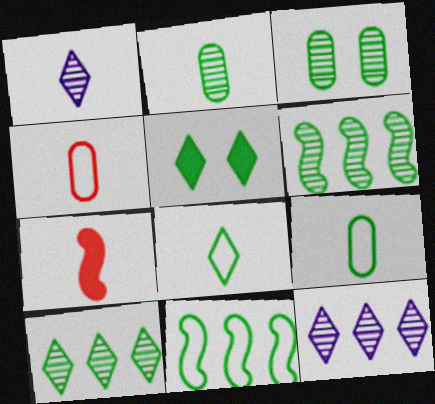[[1, 7, 9], 
[2, 5, 11], 
[5, 6, 9], 
[5, 8, 10]]